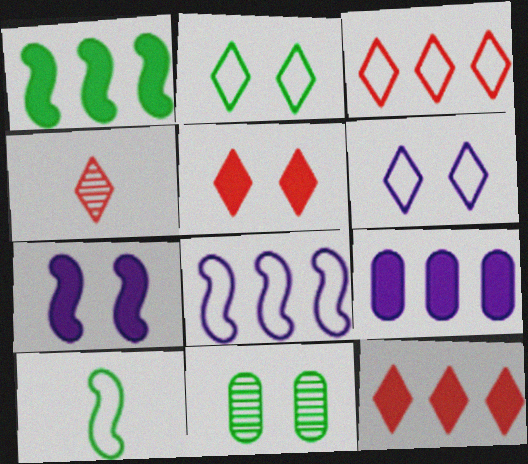[[1, 9, 12], 
[3, 4, 5]]